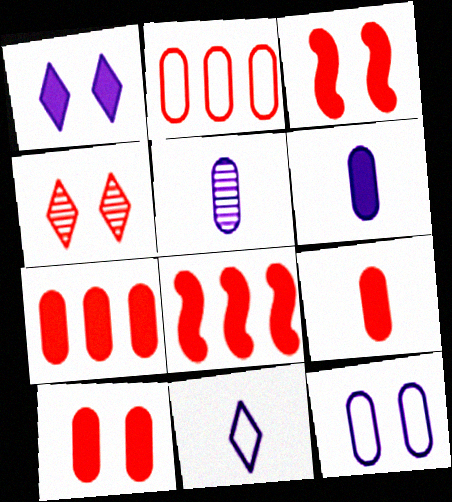[[7, 9, 10]]